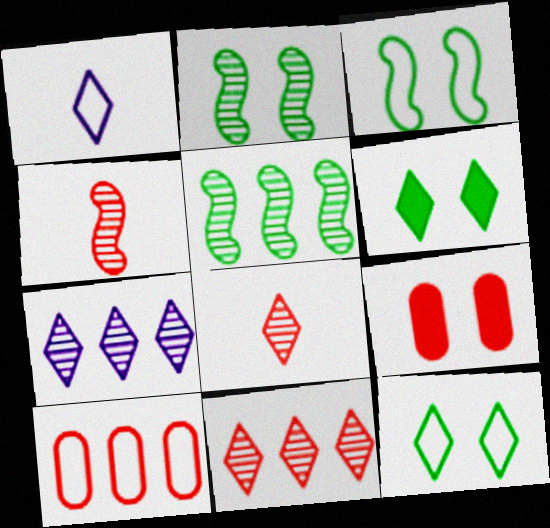[[1, 3, 10], 
[1, 5, 9], 
[1, 6, 11]]